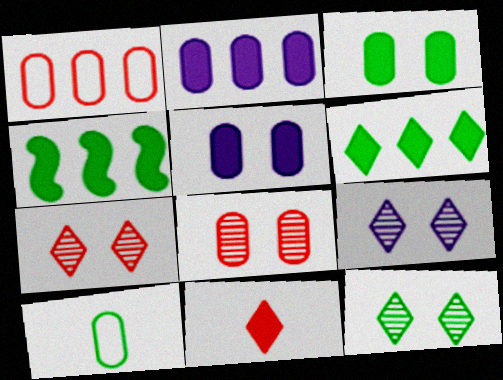[[2, 8, 10], 
[4, 5, 11], 
[4, 10, 12], 
[7, 9, 12]]